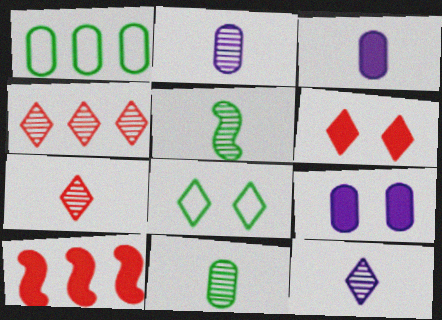[[2, 5, 7], 
[2, 8, 10]]